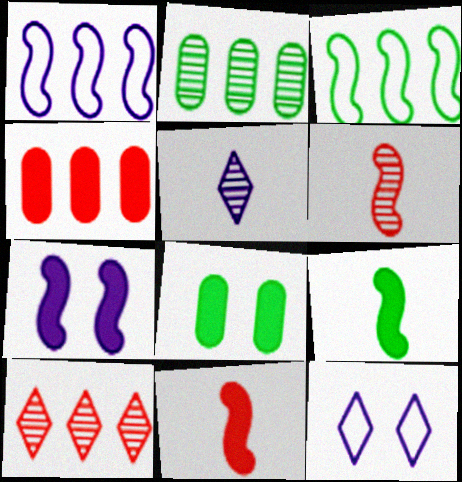[[2, 11, 12], 
[3, 6, 7]]